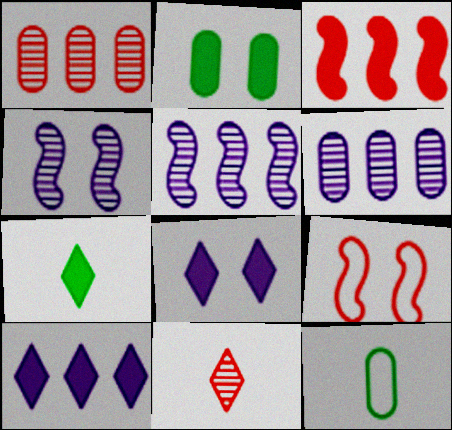[[6, 7, 9]]